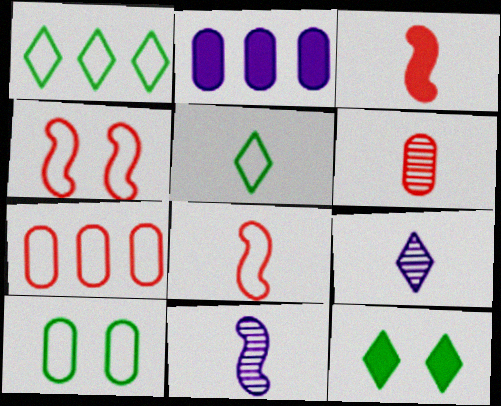[[2, 3, 12], 
[2, 6, 10], 
[7, 11, 12]]